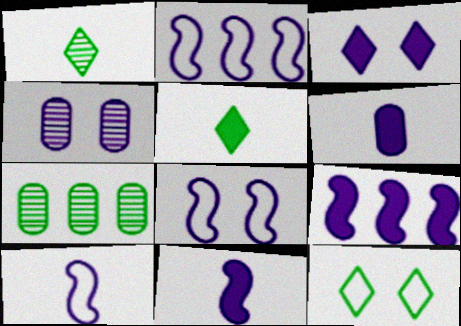[[2, 8, 10], 
[3, 4, 8], 
[3, 6, 9]]